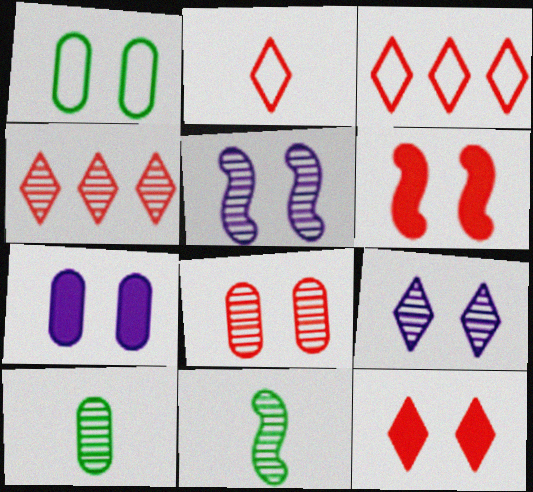[[1, 5, 12], 
[1, 6, 9], 
[1, 7, 8], 
[2, 4, 12], 
[3, 7, 11], 
[4, 5, 10]]